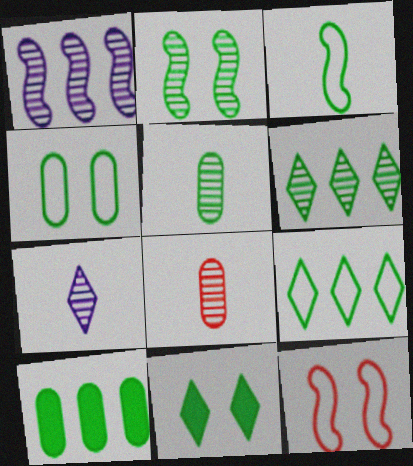[[2, 4, 11], 
[2, 5, 6], 
[3, 4, 9], 
[4, 5, 10], 
[7, 10, 12]]